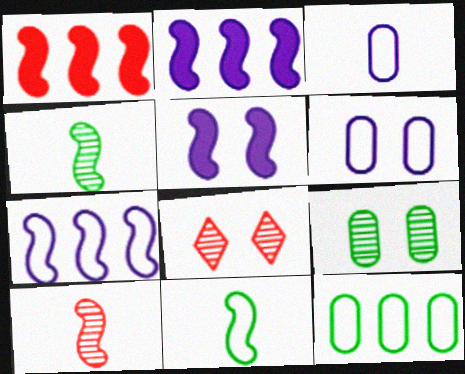[]